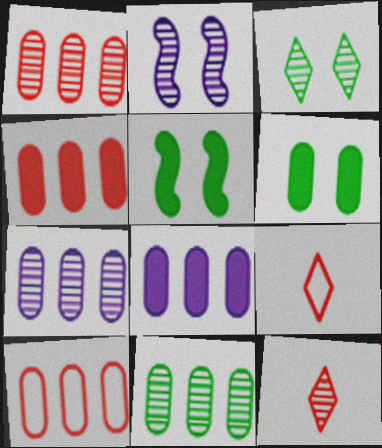[[1, 4, 10], 
[1, 7, 11], 
[2, 11, 12], 
[5, 7, 9], 
[8, 10, 11]]